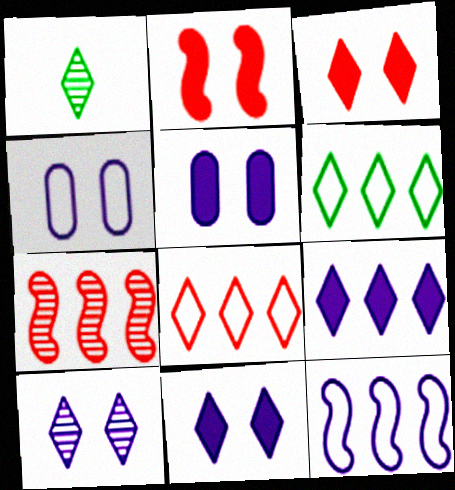[[1, 8, 11]]